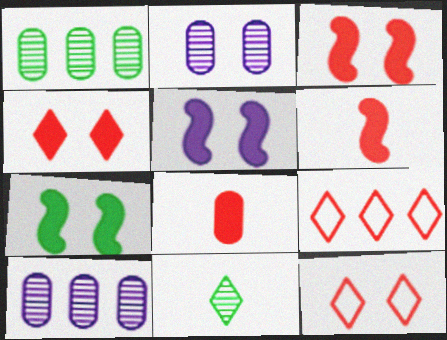[[2, 7, 12], 
[3, 5, 7]]